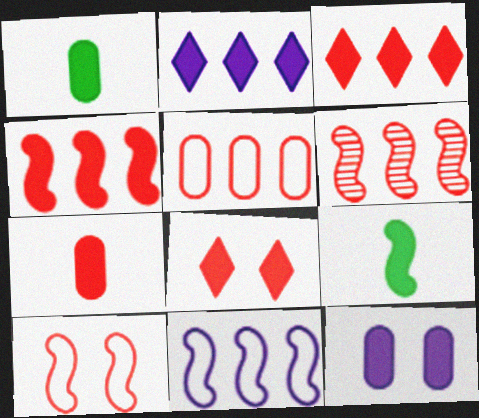[[3, 5, 6], 
[3, 9, 12], 
[4, 7, 8]]